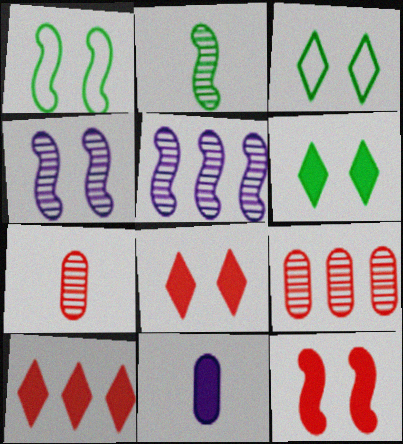[[1, 4, 12]]